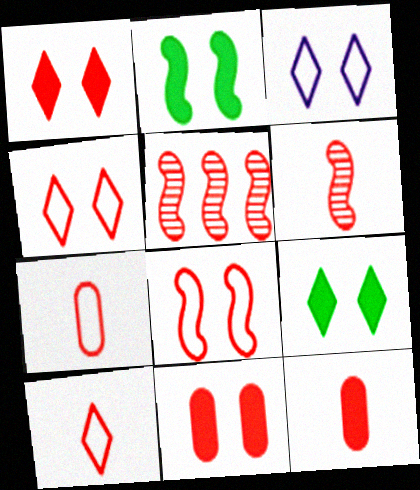[[1, 5, 7], 
[4, 5, 12], 
[5, 10, 11], 
[6, 10, 12]]